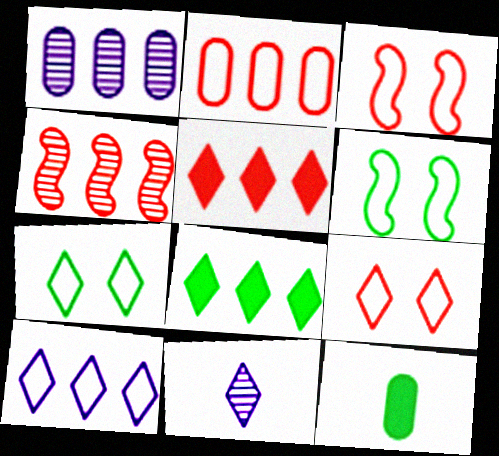[[2, 4, 5], 
[5, 7, 11], 
[8, 9, 11]]